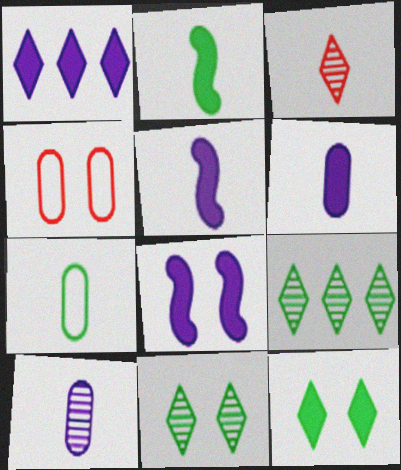[[1, 6, 8], 
[3, 5, 7], 
[4, 5, 9], 
[4, 8, 11]]